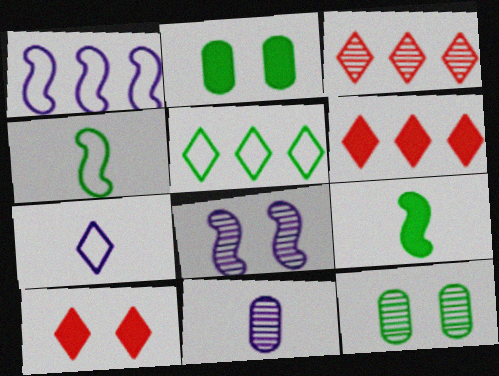[[5, 9, 12]]